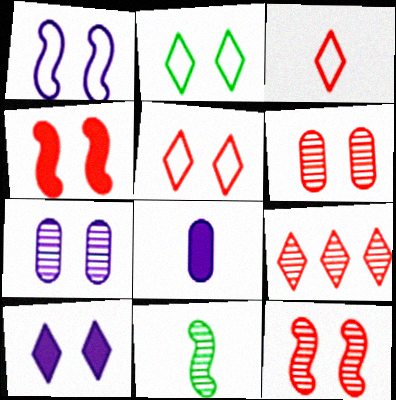[[1, 7, 10], 
[2, 4, 7], 
[3, 8, 11], 
[4, 5, 6], 
[7, 9, 11]]